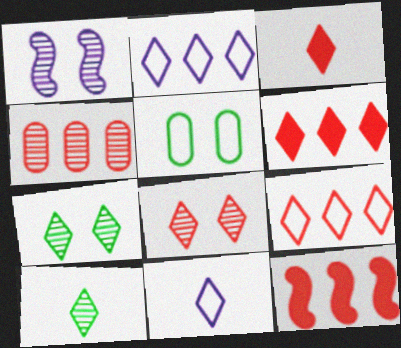[[1, 4, 10], 
[2, 3, 7], 
[3, 8, 9], 
[3, 10, 11], 
[4, 9, 12], 
[6, 7, 11]]